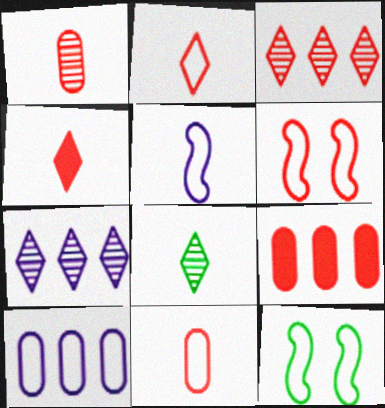[[2, 10, 12]]